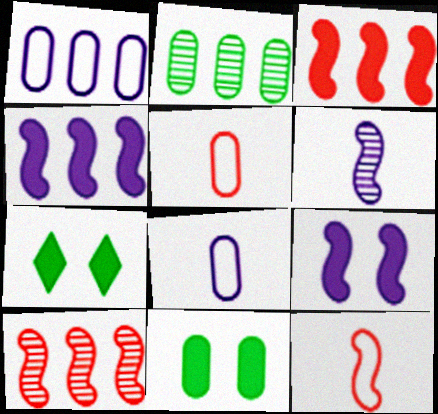[[7, 8, 10]]